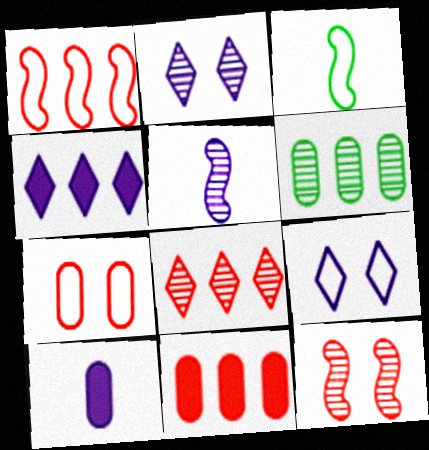[[1, 4, 6], 
[1, 8, 11], 
[2, 3, 11], 
[6, 7, 10]]